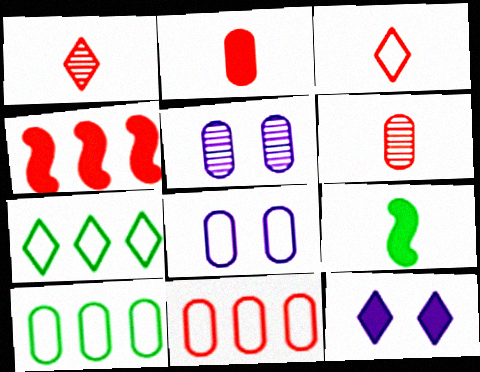[[1, 7, 12], 
[2, 5, 10]]